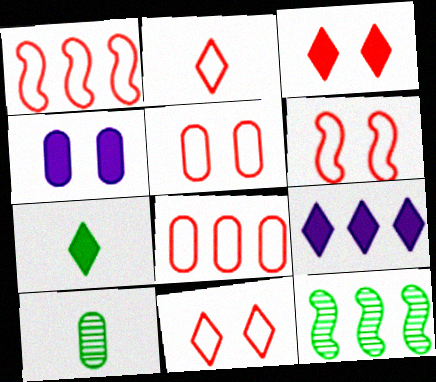[[1, 2, 5], 
[2, 4, 12], 
[2, 6, 8], 
[3, 7, 9], 
[4, 8, 10], 
[5, 6, 11], 
[6, 9, 10], 
[8, 9, 12]]